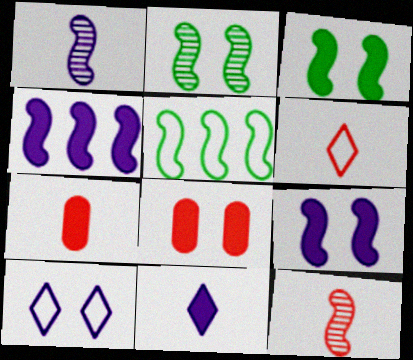[[2, 8, 10], 
[5, 9, 12], 
[6, 7, 12]]